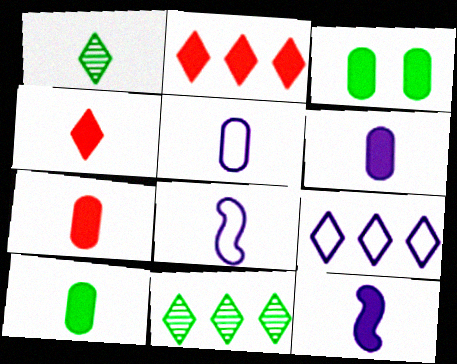[[1, 7, 8], 
[2, 3, 12], 
[2, 9, 11], 
[4, 10, 12], 
[6, 7, 10]]